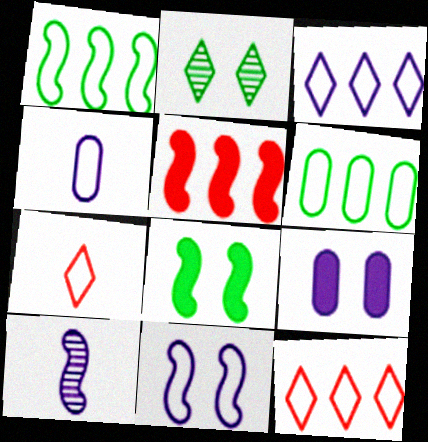[[2, 4, 5], 
[3, 4, 11], 
[3, 9, 10], 
[6, 7, 11]]